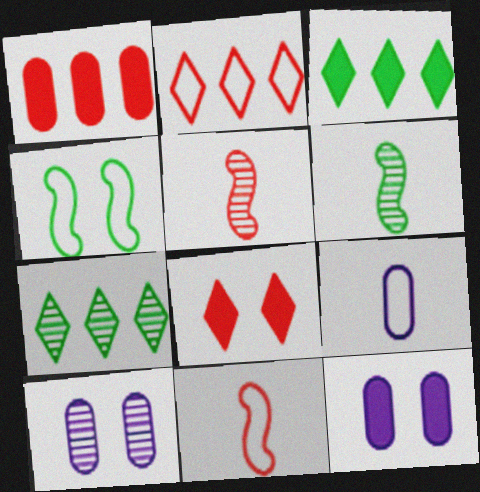[[2, 4, 9], 
[2, 6, 12], 
[3, 10, 11], 
[4, 8, 10], 
[5, 7, 10], 
[7, 11, 12]]